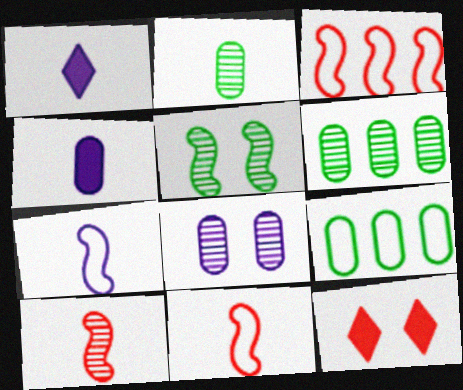[[1, 2, 11], 
[6, 7, 12]]